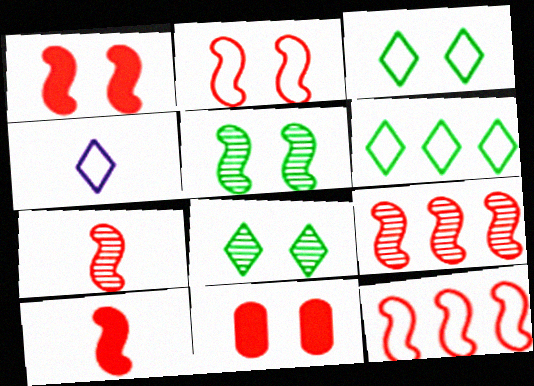[[1, 7, 12], 
[2, 9, 10]]